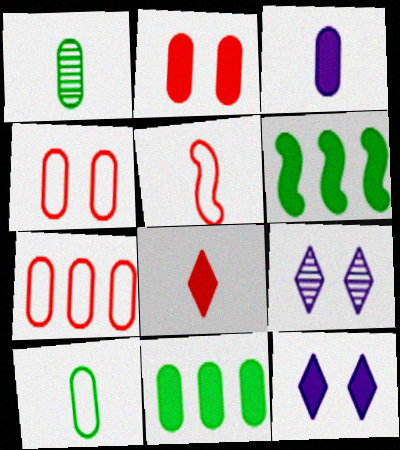[[2, 3, 11], 
[5, 9, 11]]